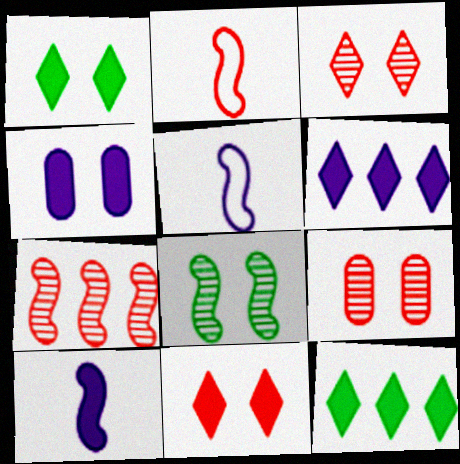[[4, 6, 10], 
[5, 9, 12]]